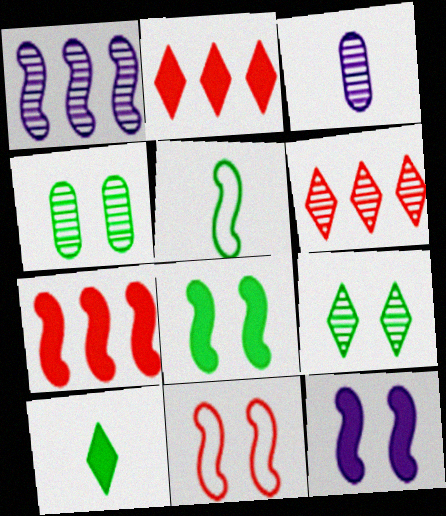[]